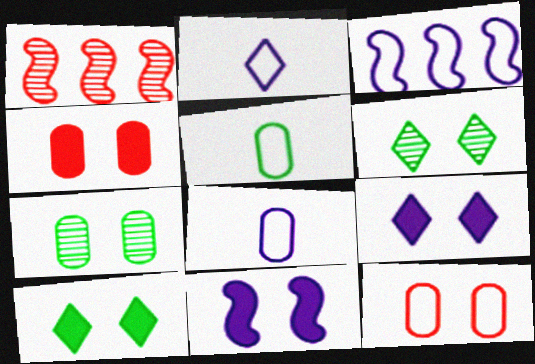[[1, 5, 9], 
[1, 8, 10], 
[4, 10, 11], 
[6, 11, 12]]